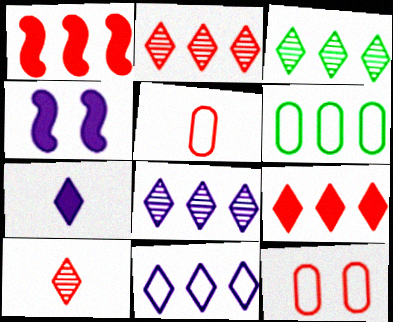[[1, 6, 8], 
[1, 10, 12], 
[2, 3, 8], 
[3, 4, 5], 
[3, 9, 11], 
[4, 6, 10]]